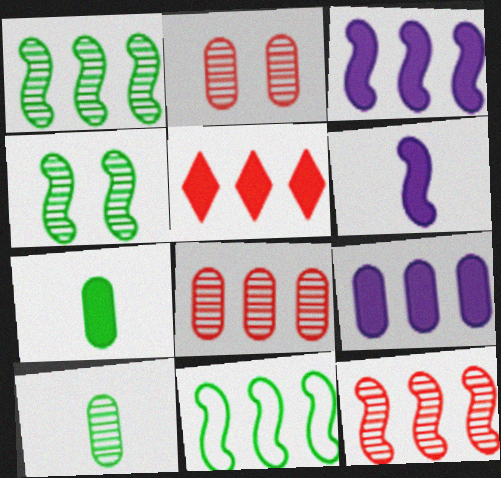[[3, 11, 12]]